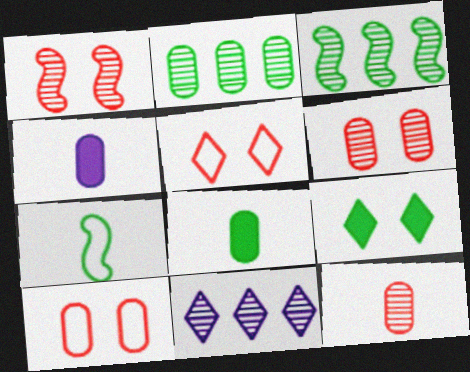[[2, 4, 10], 
[2, 7, 9], 
[3, 4, 5]]